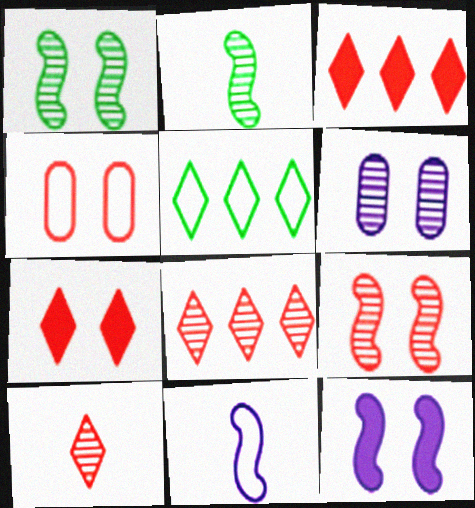[[2, 6, 8], 
[4, 5, 11], 
[4, 7, 9]]